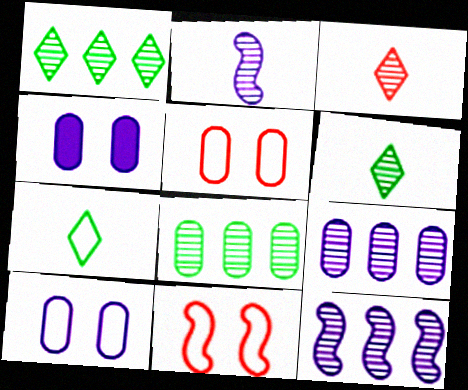[]